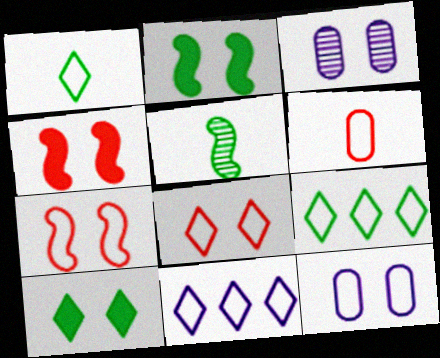[[1, 8, 11], 
[2, 3, 8], 
[3, 7, 10]]